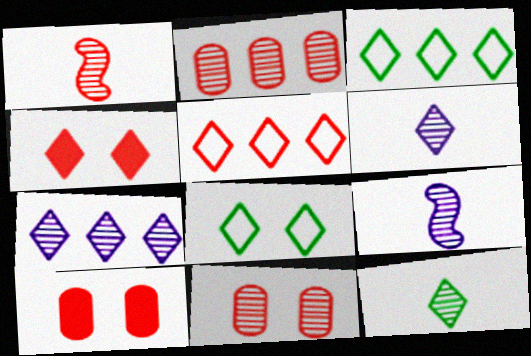[[1, 5, 10], 
[3, 4, 6], 
[3, 9, 10]]